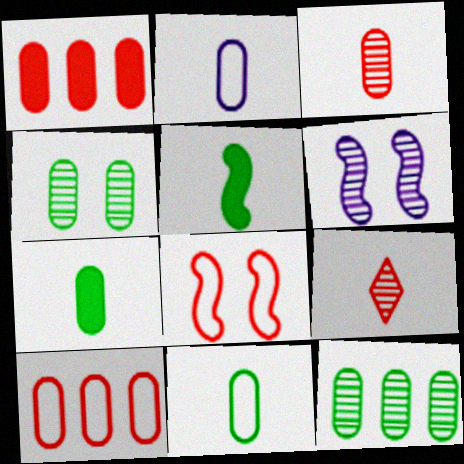[[1, 2, 4], 
[1, 8, 9], 
[2, 3, 7], 
[2, 5, 9], 
[6, 9, 12]]